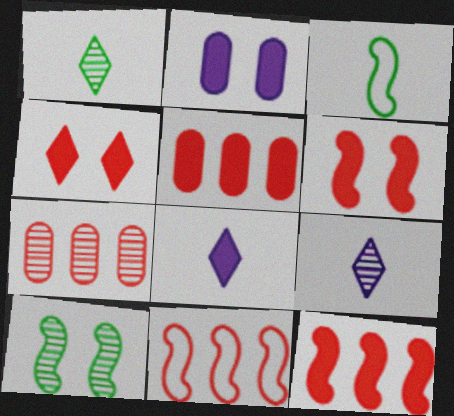[[1, 2, 11], 
[7, 9, 10]]